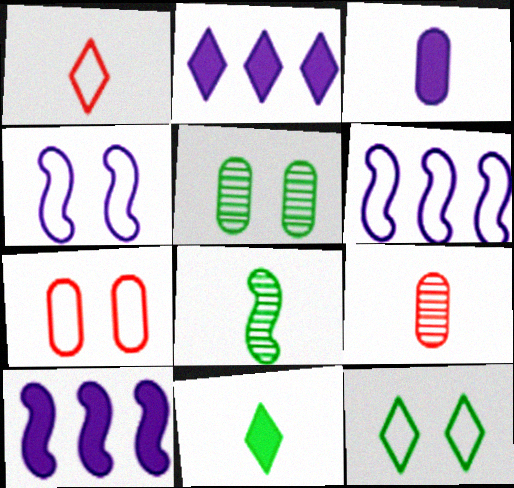[[1, 3, 8], 
[1, 5, 10], 
[2, 7, 8], 
[4, 7, 12], 
[9, 10, 12]]